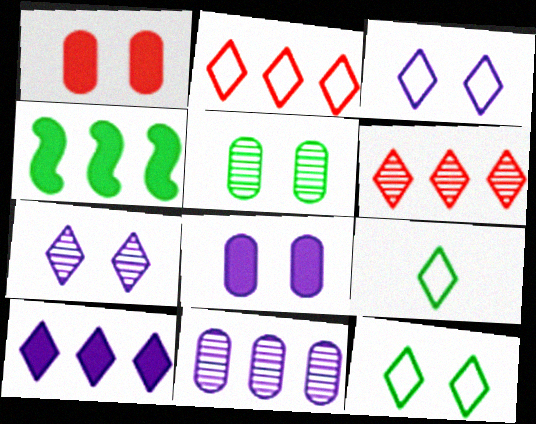[[2, 3, 9], 
[2, 4, 11], 
[4, 5, 9]]